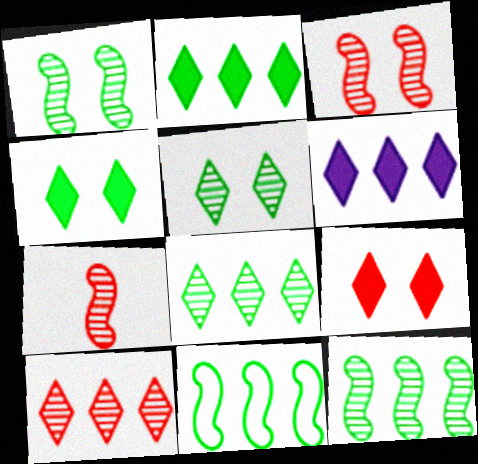[]